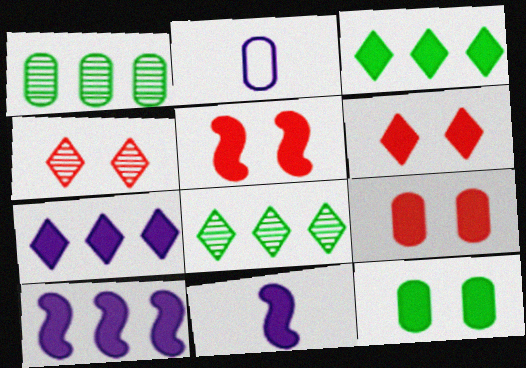[[1, 2, 9], 
[2, 5, 8], 
[3, 9, 11], 
[5, 6, 9]]